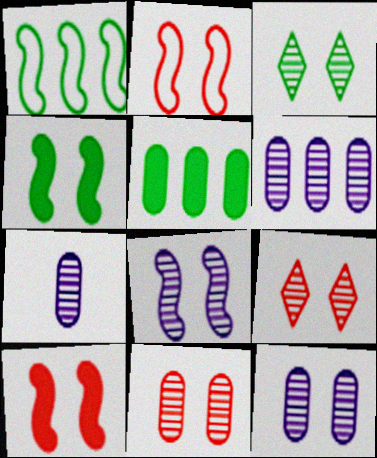[[2, 4, 8], 
[3, 8, 11], 
[6, 7, 12]]